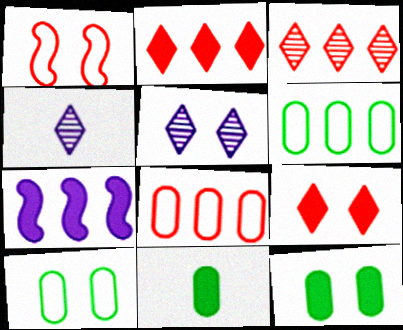[[1, 5, 12], 
[3, 6, 7], 
[7, 9, 11]]